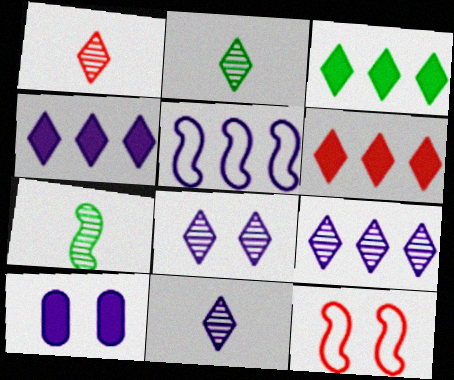[[1, 2, 11], 
[3, 4, 6], 
[5, 10, 11], 
[8, 9, 11]]